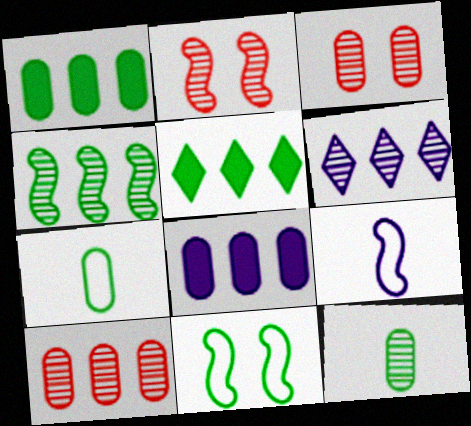[[2, 6, 12], 
[3, 5, 9], 
[3, 7, 8], 
[4, 6, 10], 
[5, 11, 12]]